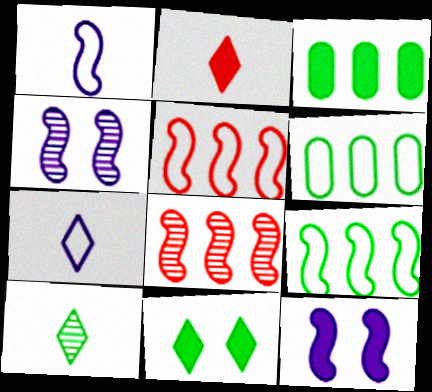[[2, 3, 12], 
[2, 4, 6], 
[2, 7, 10]]